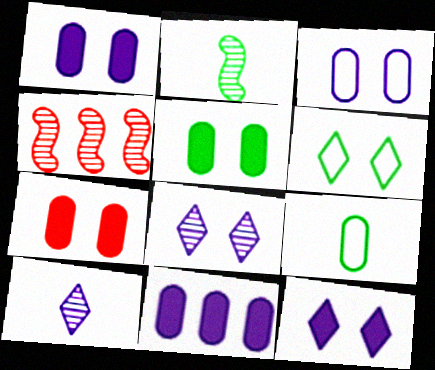[[1, 5, 7], 
[4, 9, 12]]